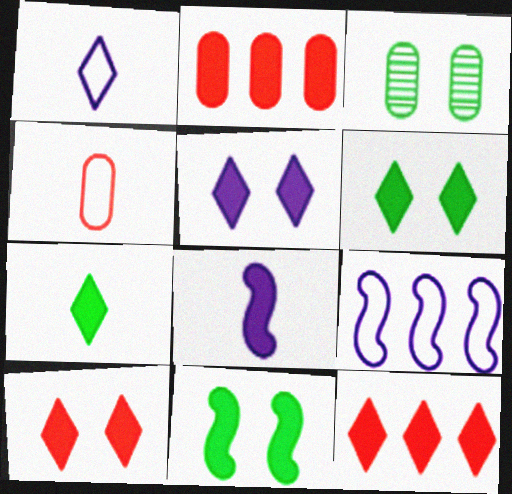[[2, 6, 8], 
[5, 6, 10], 
[5, 7, 12]]